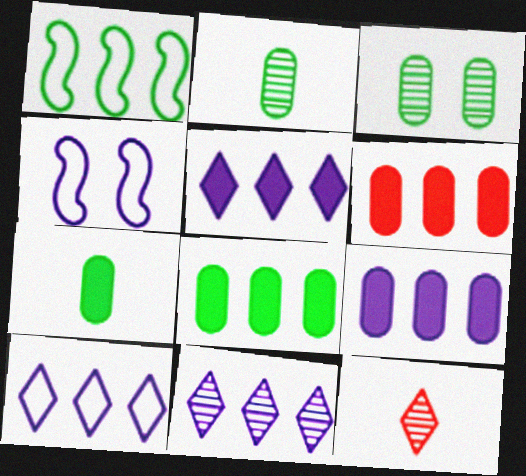[[1, 6, 11], 
[4, 8, 12], 
[5, 10, 11], 
[6, 8, 9]]